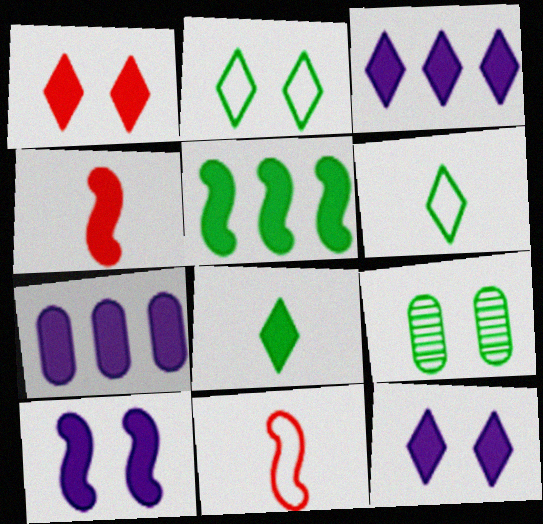[[1, 3, 8], 
[3, 9, 11], 
[4, 5, 10], 
[5, 6, 9]]